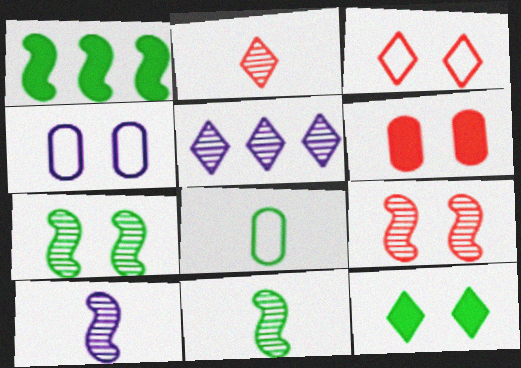[[1, 2, 4], 
[3, 6, 9], 
[4, 9, 12]]